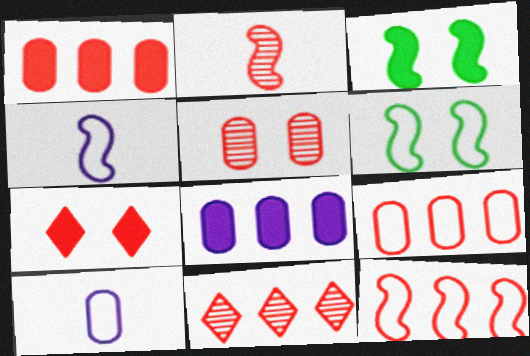[[1, 11, 12], 
[2, 5, 11], 
[2, 7, 9], 
[3, 10, 11], 
[4, 6, 12]]